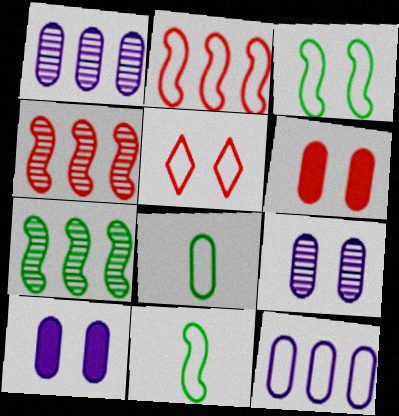[[1, 6, 8], 
[5, 11, 12]]